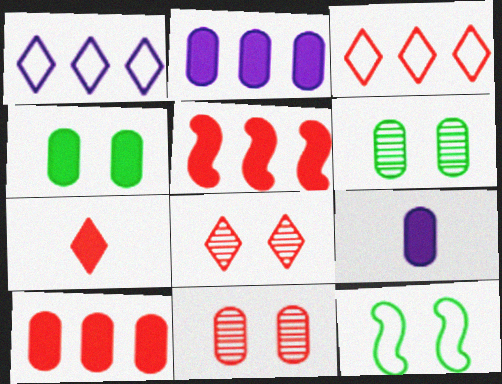[[3, 7, 8], 
[4, 9, 10]]